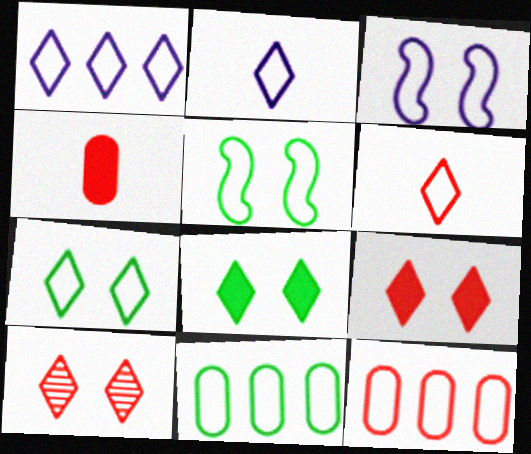[[1, 6, 7], 
[2, 5, 12], 
[3, 6, 11]]